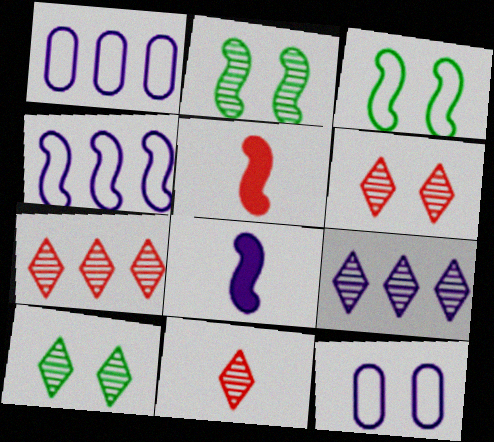[[1, 5, 10], 
[2, 4, 5], 
[6, 7, 11], 
[8, 9, 12], 
[9, 10, 11]]